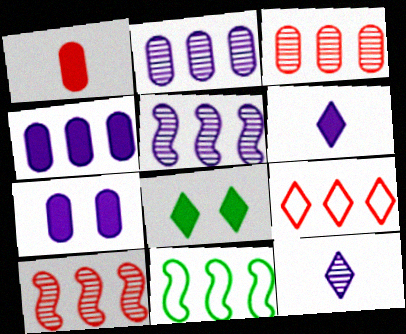[[8, 9, 12]]